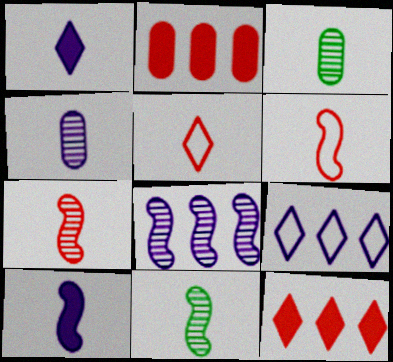[[1, 3, 6], 
[3, 5, 10], 
[6, 10, 11]]